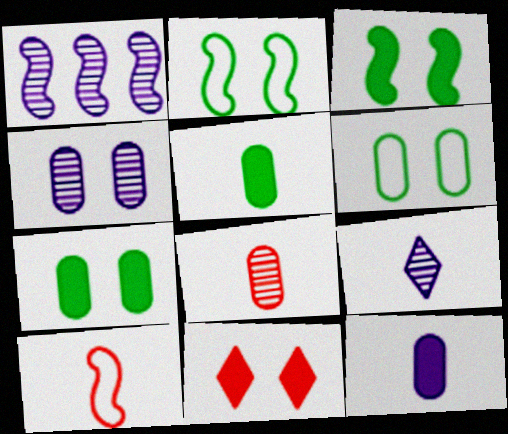[[1, 3, 10], 
[1, 4, 9], 
[2, 4, 11], 
[5, 9, 10]]